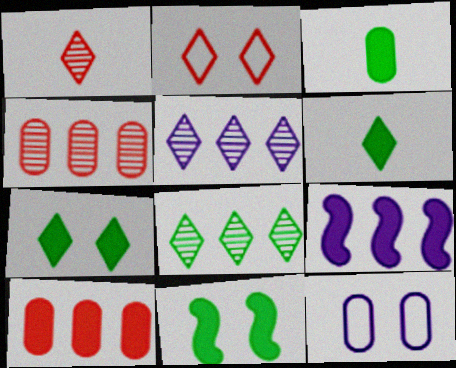[[2, 5, 6], 
[3, 4, 12]]